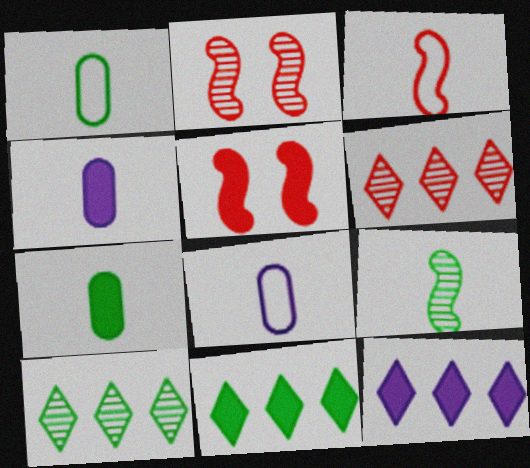[[1, 2, 12], 
[2, 8, 11], 
[4, 5, 11], 
[5, 7, 12], 
[5, 8, 10]]